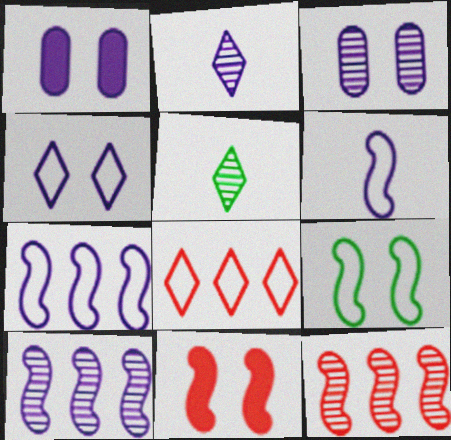[[1, 2, 7], 
[2, 3, 10], 
[3, 5, 12]]